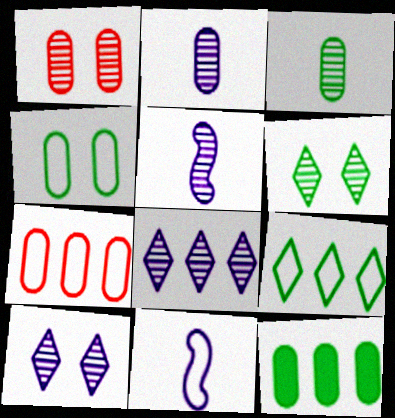[[3, 4, 12]]